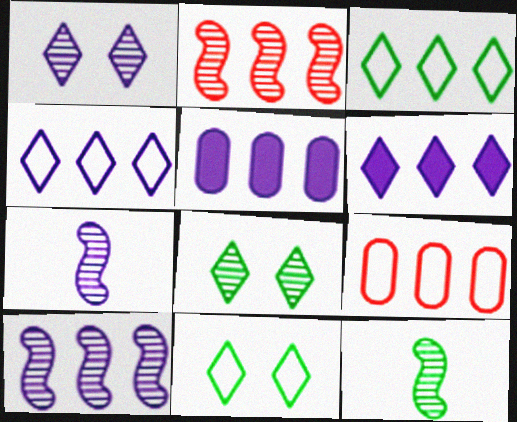[[2, 3, 5], 
[4, 5, 10]]